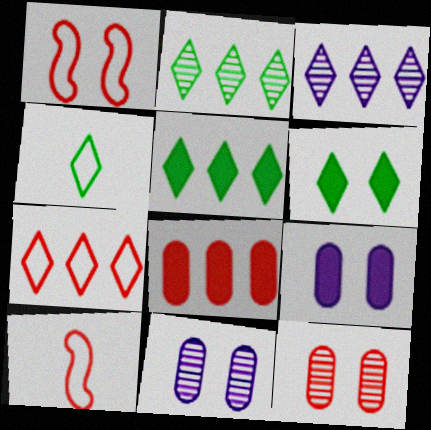[[1, 6, 11], 
[2, 4, 6], 
[2, 9, 10], 
[3, 5, 7], 
[5, 10, 11]]